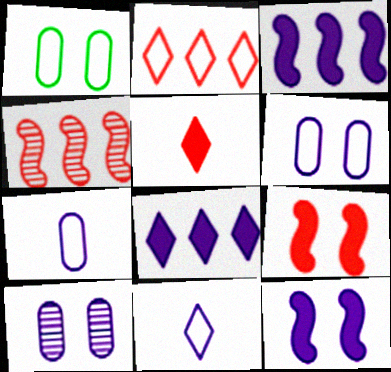[[3, 10, 11]]